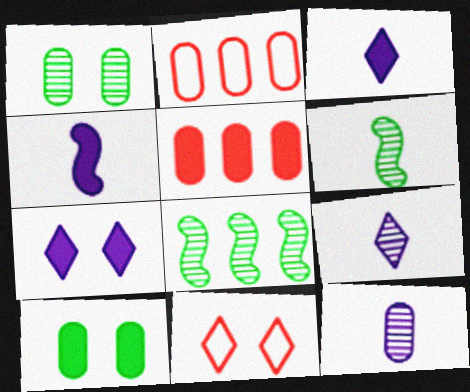[[2, 6, 7], 
[2, 10, 12]]